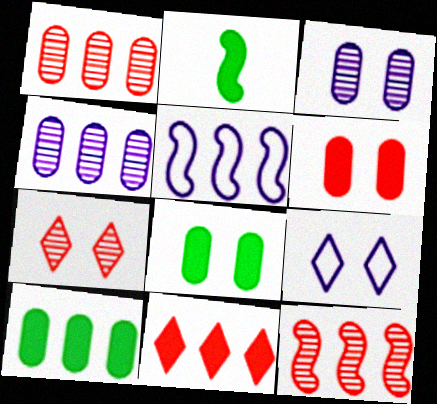[[1, 2, 9]]